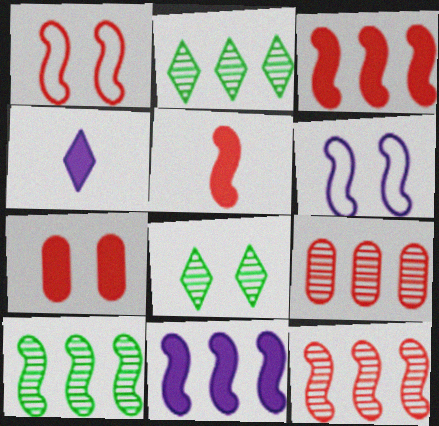[[1, 5, 12], 
[5, 6, 10], 
[6, 7, 8]]